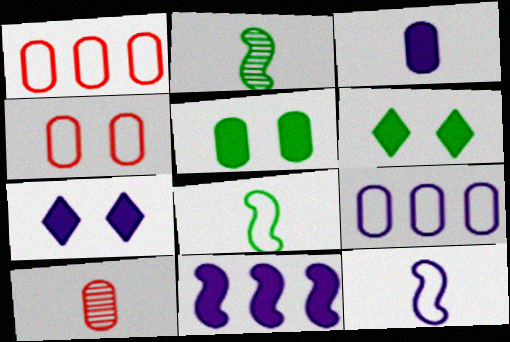[[1, 2, 7], 
[3, 7, 11], 
[5, 9, 10]]